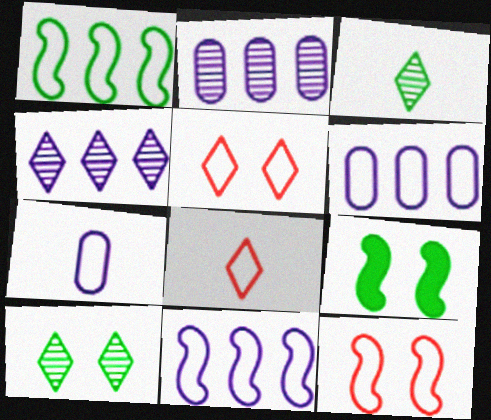[[1, 5, 7], 
[2, 8, 9]]